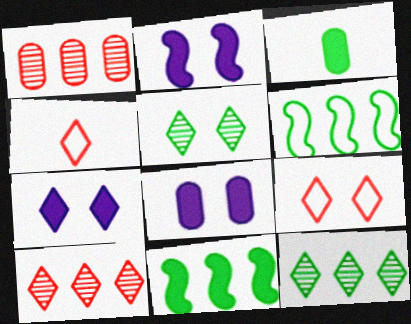[[2, 7, 8], 
[3, 5, 6], 
[4, 7, 12], 
[5, 7, 9]]